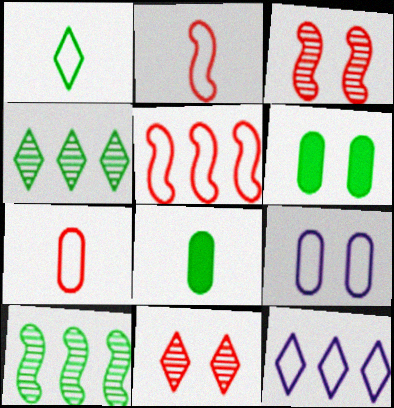[[1, 5, 9], 
[1, 6, 10], 
[3, 8, 12]]